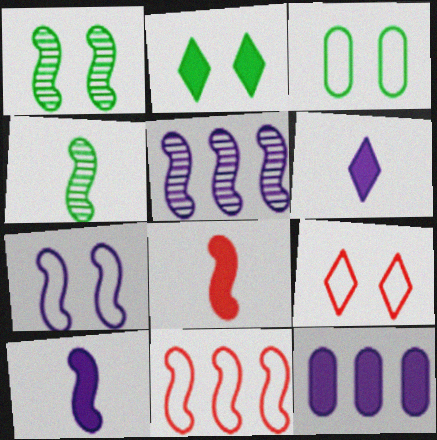[[1, 2, 3], 
[1, 10, 11], 
[2, 8, 12], 
[3, 7, 9], 
[4, 9, 12], 
[5, 7, 10]]